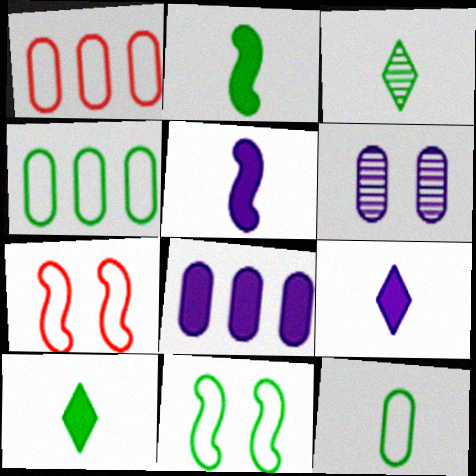[[2, 3, 12], 
[3, 7, 8]]